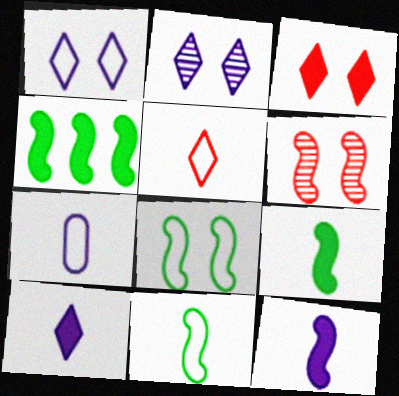[[5, 7, 11]]